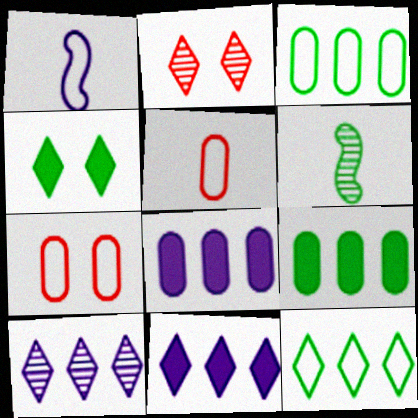[[1, 2, 9], 
[1, 7, 12], 
[3, 4, 6], 
[6, 7, 11]]